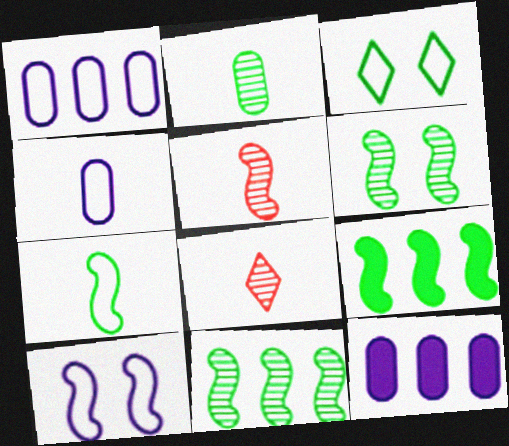[[2, 3, 9], 
[3, 5, 12], 
[5, 9, 10], 
[6, 7, 9]]